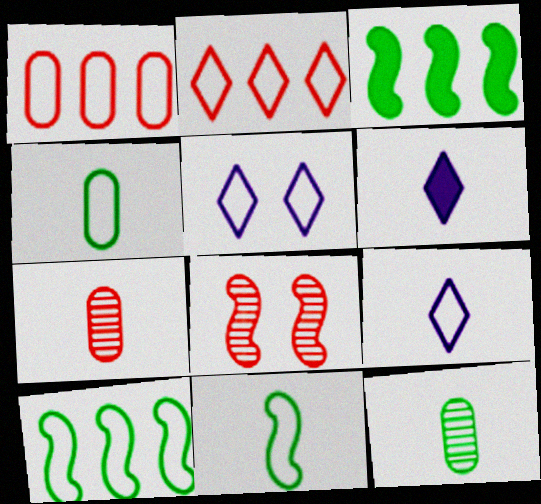[[1, 5, 11], 
[3, 5, 7], 
[6, 7, 11]]